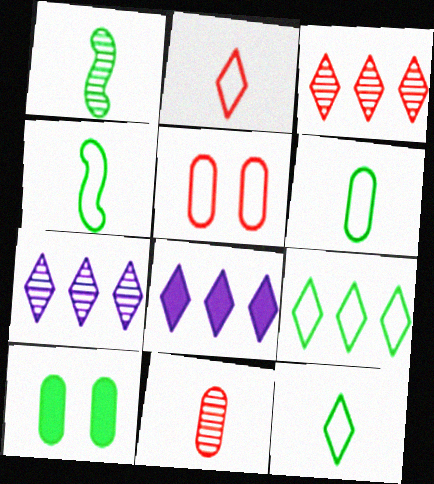[[1, 5, 8], 
[1, 9, 10], 
[3, 8, 9], 
[4, 6, 12]]